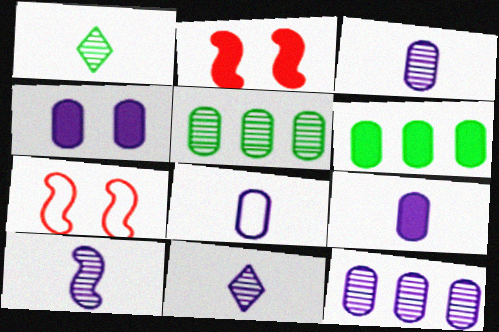[[3, 8, 9], 
[3, 10, 11], 
[4, 8, 12], 
[6, 7, 11]]